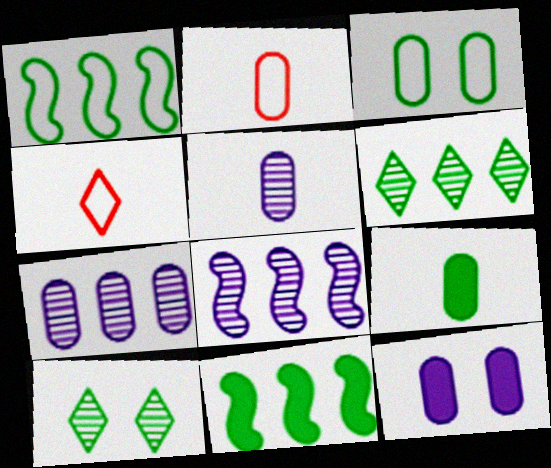[[1, 9, 10], 
[2, 5, 9]]